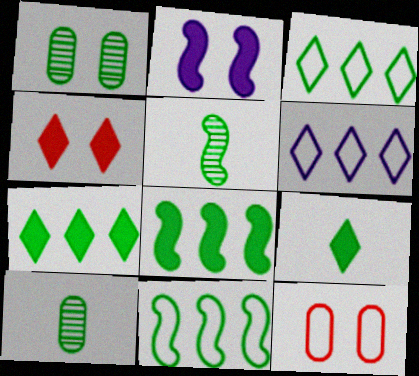[[1, 9, 11]]